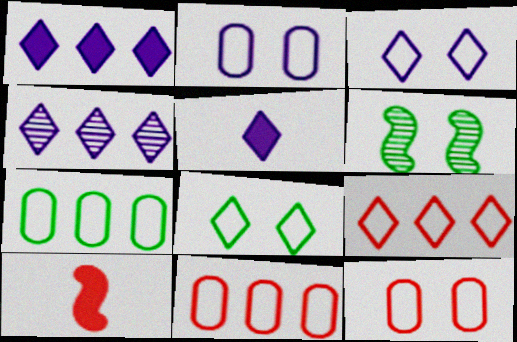[[3, 4, 5], 
[5, 6, 11]]